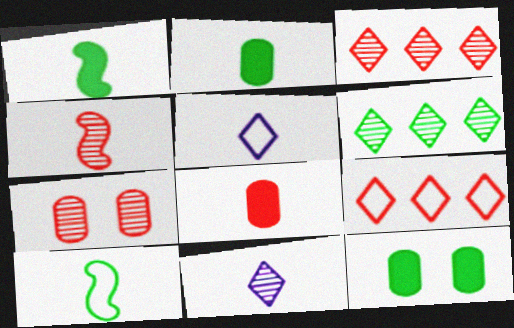[[2, 4, 5], 
[3, 4, 7], 
[6, 10, 12], 
[8, 10, 11]]